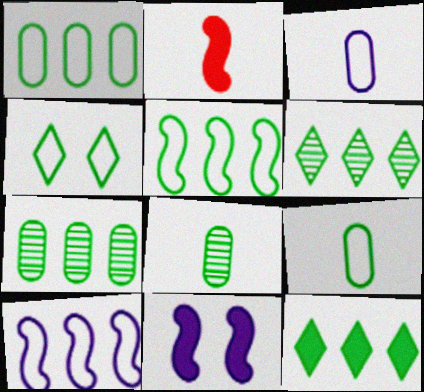[[4, 5, 9], 
[5, 7, 12]]